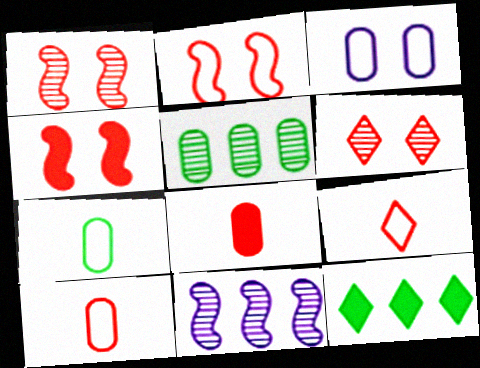[[1, 2, 4], 
[3, 5, 8]]